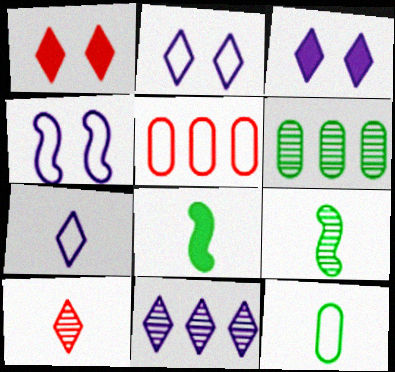[[3, 5, 9], 
[3, 7, 11]]